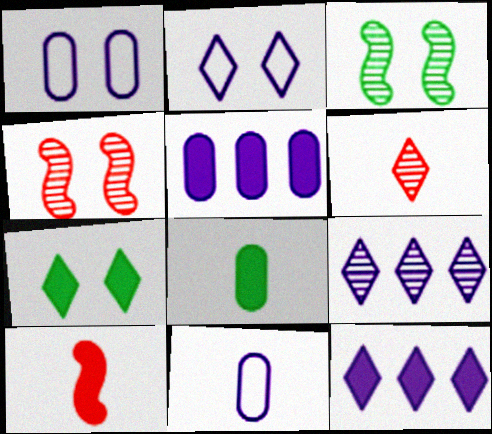[[1, 4, 7], 
[5, 7, 10]]